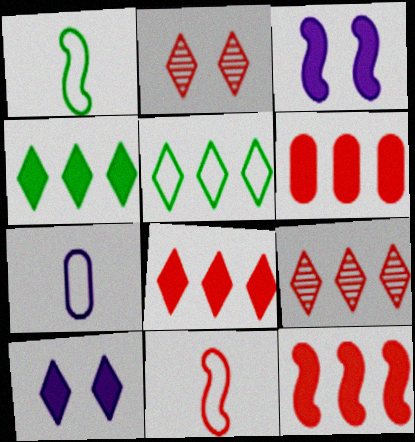[[2, 6, 11], 
[6, 8, 12]]